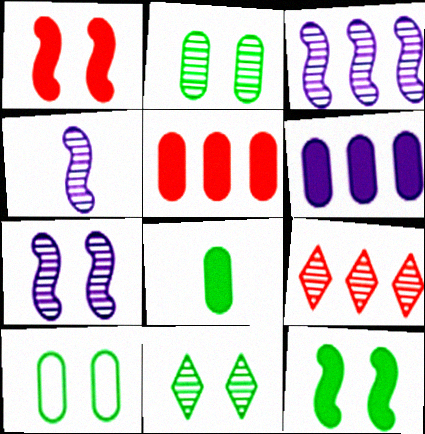[[2, 4, 9], 
[3, 4, 7], 
[10, 11, 12]]